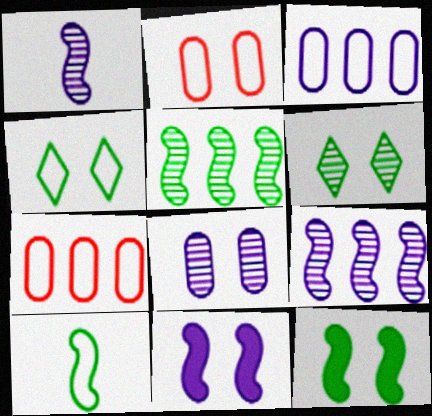[[2, 6, 11], 
[5, 10, 12]]